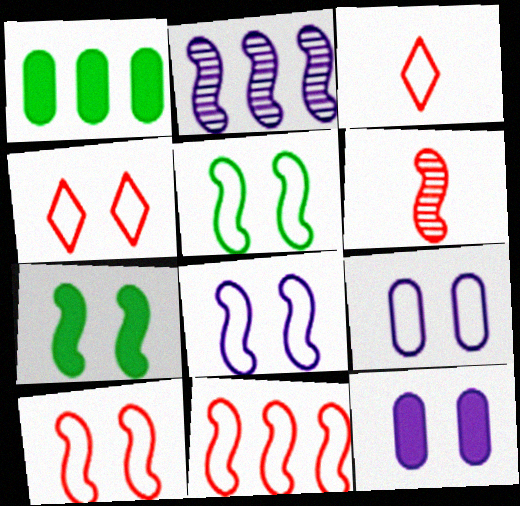[[4, 5, 9], 
[5, 8, 10]]